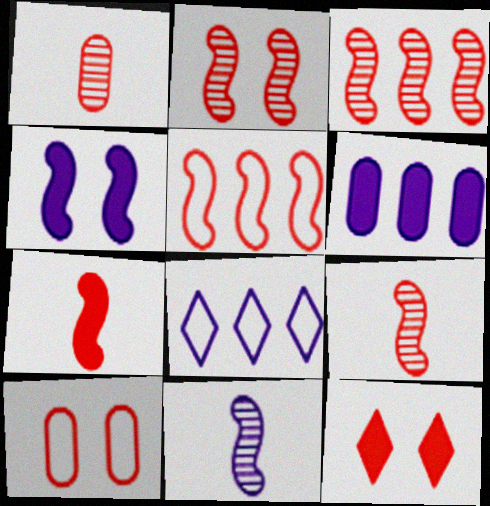[[1, 5, 12], 
[2, 3, 9], 
[2, 5, 7], 
[2, 10, 12]]